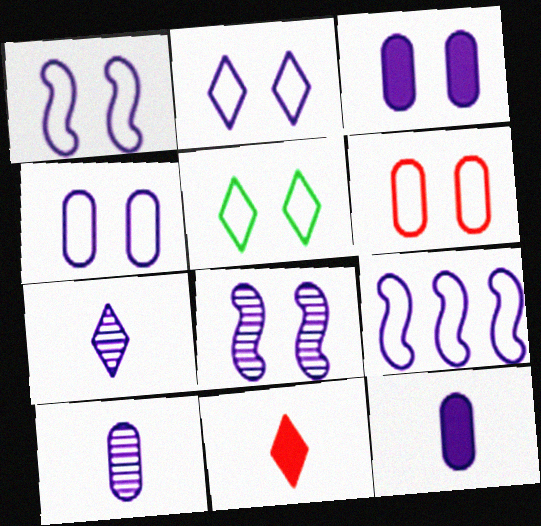[[1, 2, 4], 
[1, 5, 6], 
[2, 3, 8], 
[3, 7, 9]]